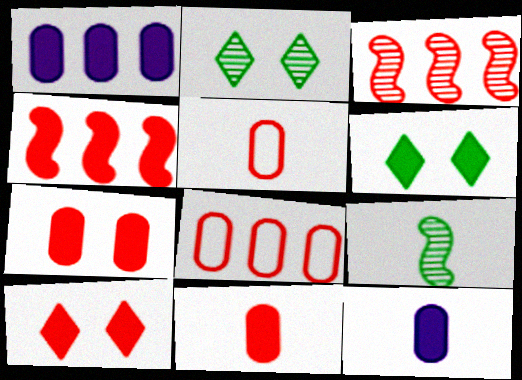[[3, 5, 10], 
[4, 6, 12], 
[4, 10, 11]]